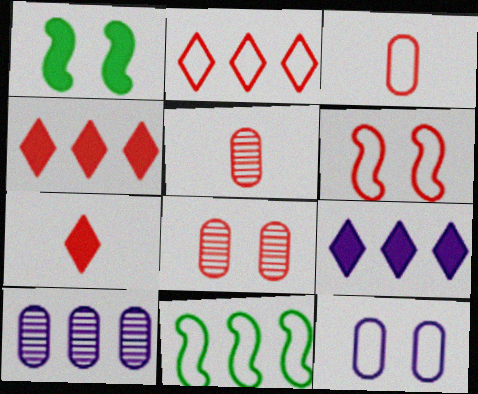[[2, 3, 6], 
[4, 5, 6], 
[4, 10, 11]]